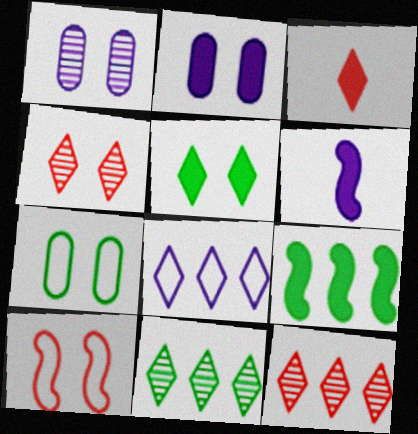[[1, 5, 10], 
[1, 6, 8], 
[2, 3, 9], 
[6, 7, 12]]